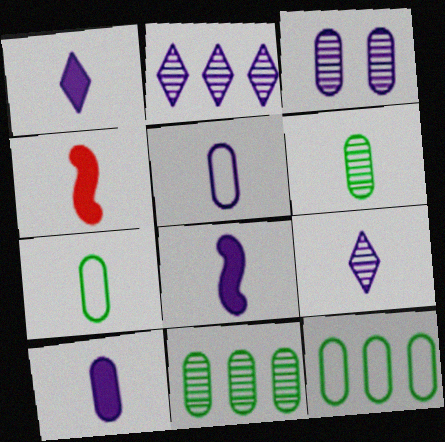[[1, 8, 10], 
[4, 7, 9], 
[5, 8, 9]]